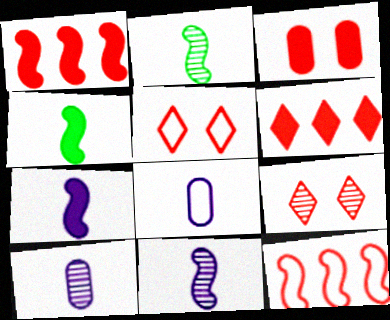[]